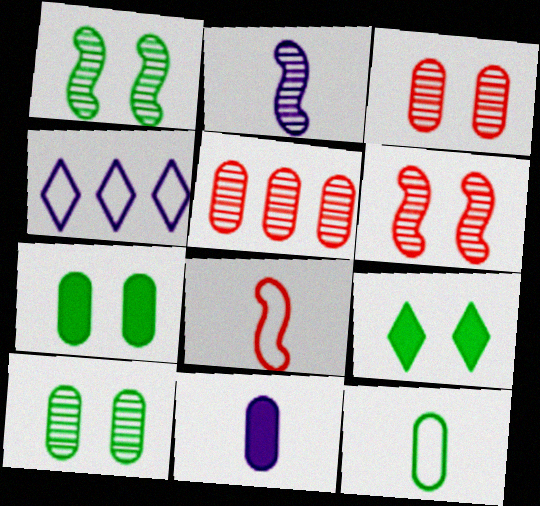[]